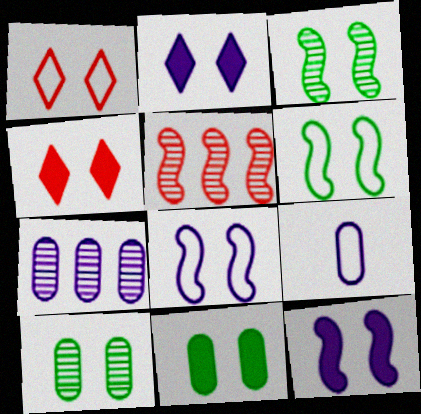[[1, 10, 12], 
[4, 8, 10], 
[4, 11, 12]]